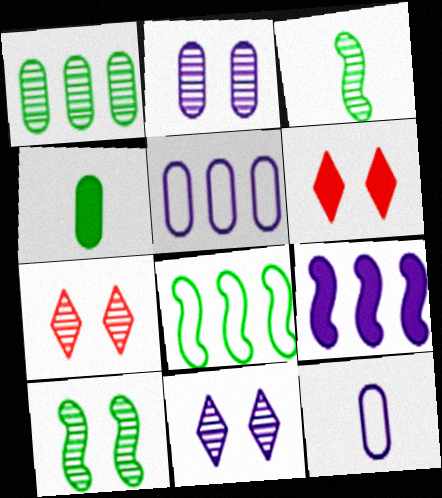[[2, 7, 10], 
[3, 5, 6], 
[4, 6, 9], 
[9, 11, 12]]